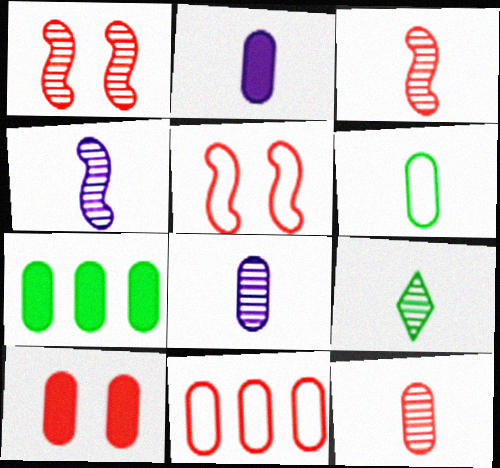[[2, 6, 12], 
[2, 7, 10], 
[3, 8, 9], 
[4, 9, 12], 
[10, 11, 12]]